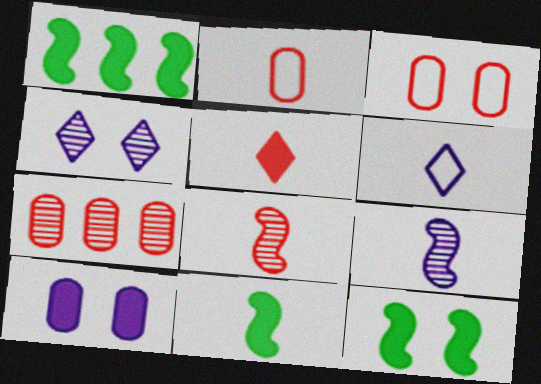[[1, 2, 4], 
[1, 5, 10], 
[1, 11, 12], 
[2, 5, 8], 
[3, 4, 12], 
[6, 7, 12]]